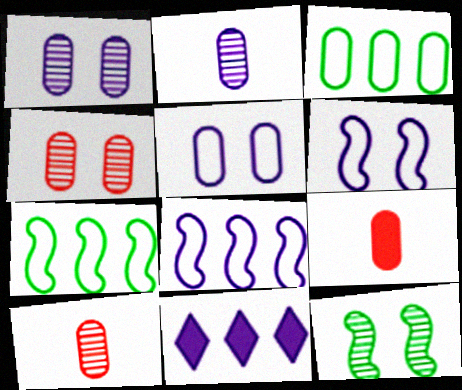[[1, 3, 9], 
[2, 6, 11]]